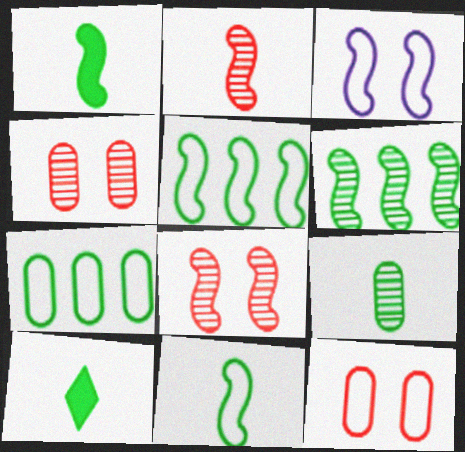[[9, 10, 11]]